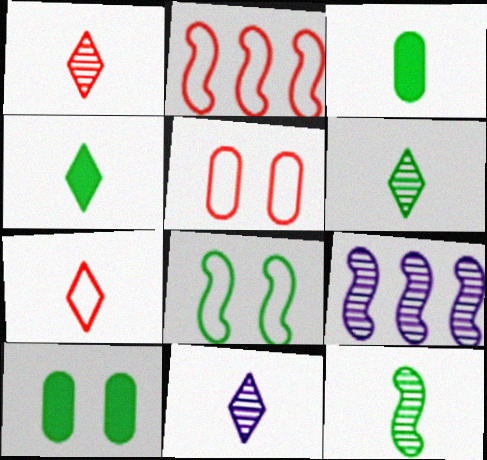[[1, 6, 11], 
[2, 5, 7], 
[2, 10, 11], 
[4, 5, 9], 
[4, 7, 11], 
[7, 9, 10]]